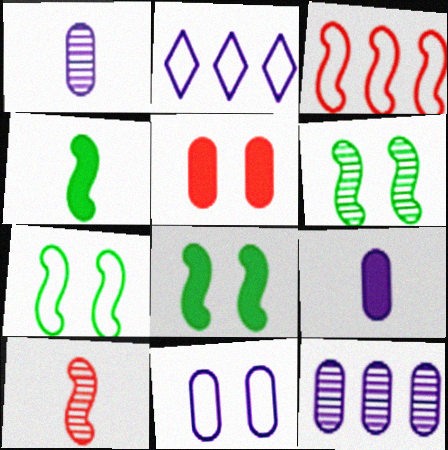[[6, 7, 8], 
[9, 11, 12]]